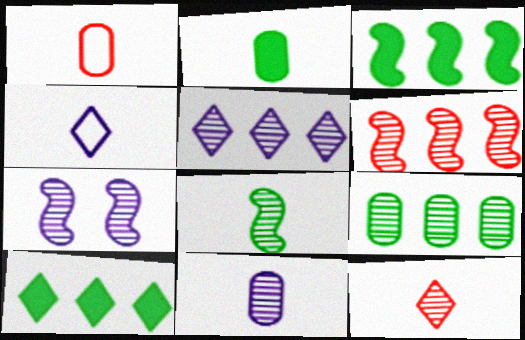[[1, 2, 11], 
[1, 7, 10], 
[5, 6, 9], 
[5, 7, 11], 
[6, 7, 8], 
[7, 9, 12], 
[8, 11, 12]]